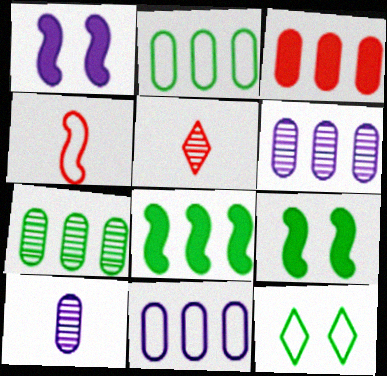[[1, 2, 5], 
[2, 3, 6], 
[3, 7, 11], 
[4, 11, 12], 
[5, 9, 11]]